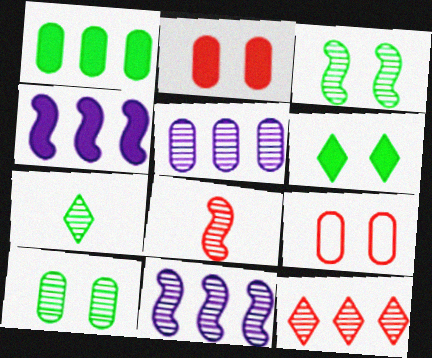[[3, 8, 11], 
[4, 7, 9]]